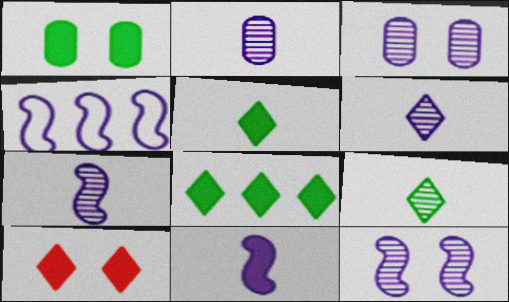[[2, 6, 7], 
[4, 11, 12]]